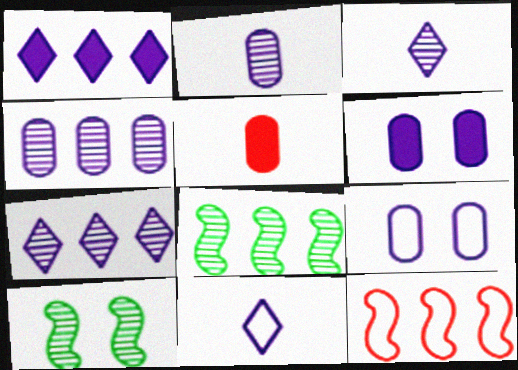[]